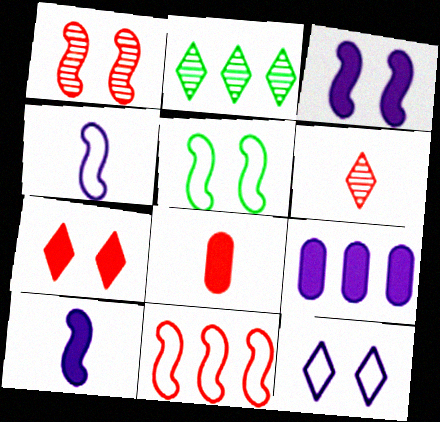[[1, 3, 5], 
[2, 9, 11], 
[4, 5, 11], 
[5, 6, 9]]